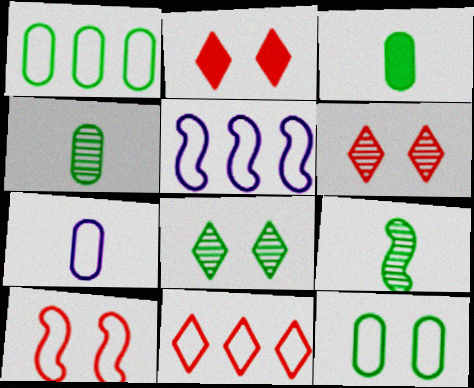[[1, 5, 11], 
[2, 4, 5], 
[3, 5, 6]]